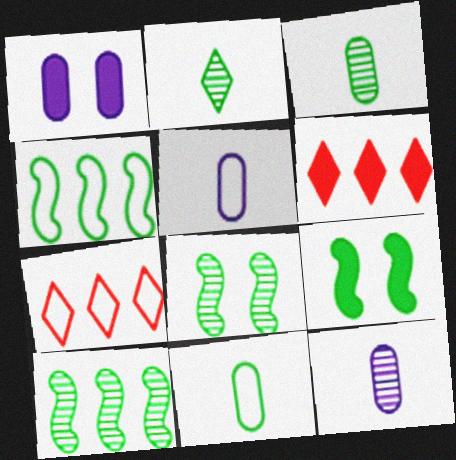[[5, 6, 8], 
[7, 9, 12]]